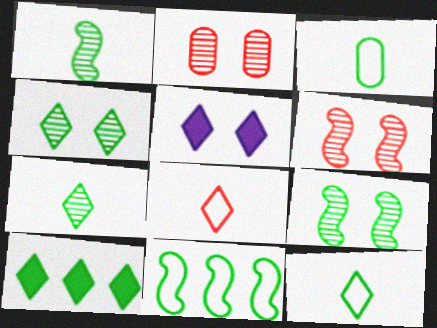[[3, 9, 10], 
[4, 10, 12]]